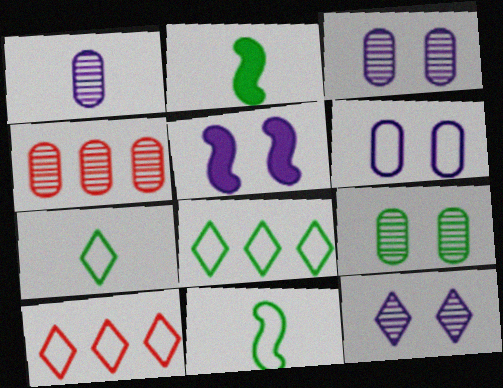[[1, 4, 9], 
[2, 3, 10], 
[2, 8, 9], 
[4, 5, 7], 
[5, 6, 12], 
[6, 10, 11]]